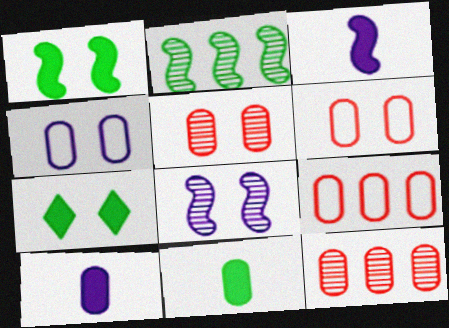[[4, 11, 12], 
[6, 7, 8]]